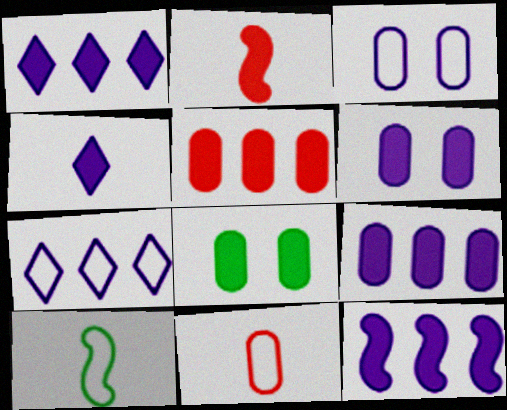[[1, 2, 8], 
[1, 9, 12], 
[4, 6, 12]]